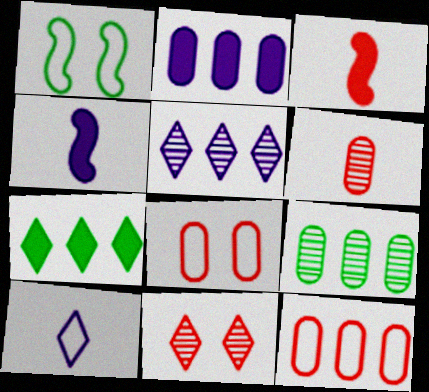[[1, 10, 12], 
[2, 9, 12], 
[3, 11, 12], 
[7, 10, 11]]